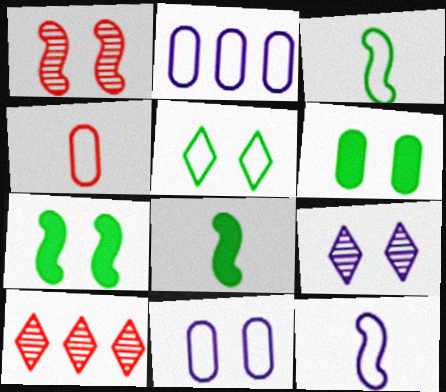[[6, 10, 12], 
[8, 10, 11]]